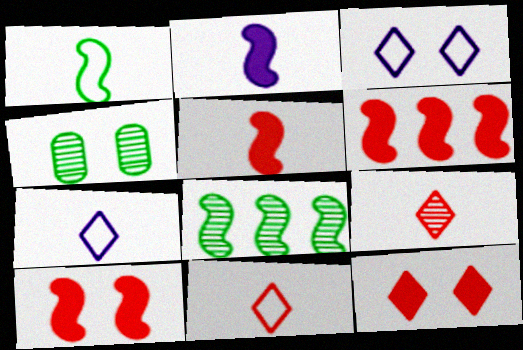[[3, 4, 10], 
[4, 6, 7], 
[5, 6, 10]]